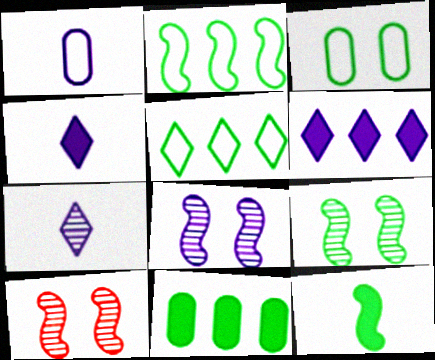[[1, 6, 8], 
[2, 9, 12], 
[8, 9, 10]]